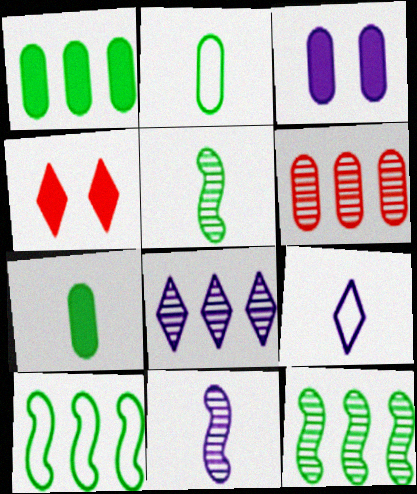[[2, 3, 6], 
[6, 8, 12]]